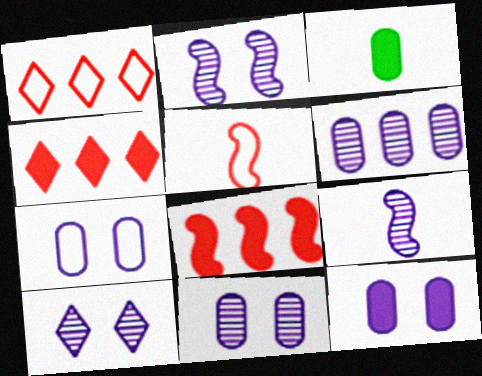[[1, 2, 3], 
[2, 10, 11], 
[6, 9, 10], 
[7, 11, 12]]